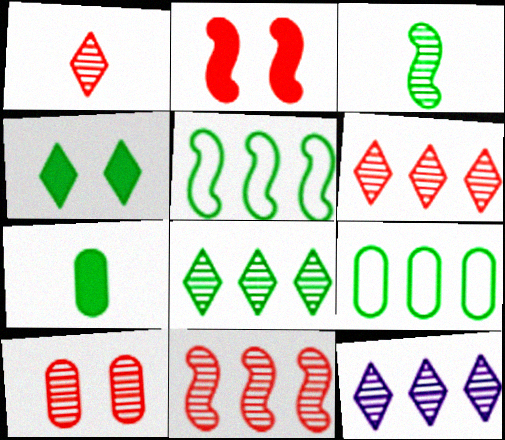[[1, 10, 11], 
[3, 4, 9], 
[3, 10, 12], 
[6, 8, 12]]